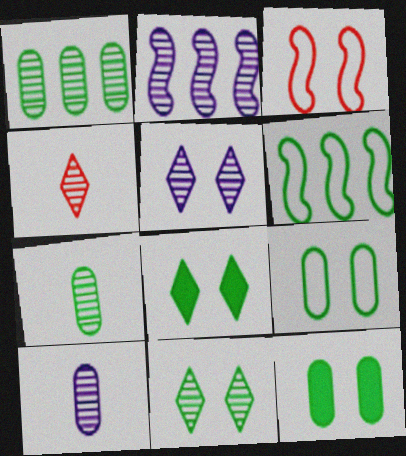[[2, 5, 10], 
[3, 5, 12], 
[6, 7, 8]]